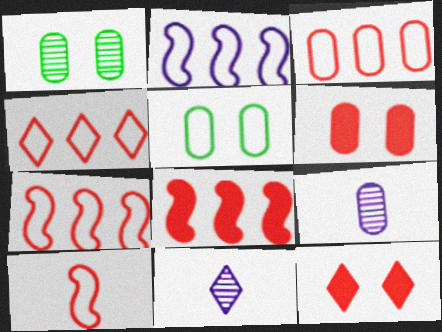[[3, 4, 7], 
[5, 8, 11]]